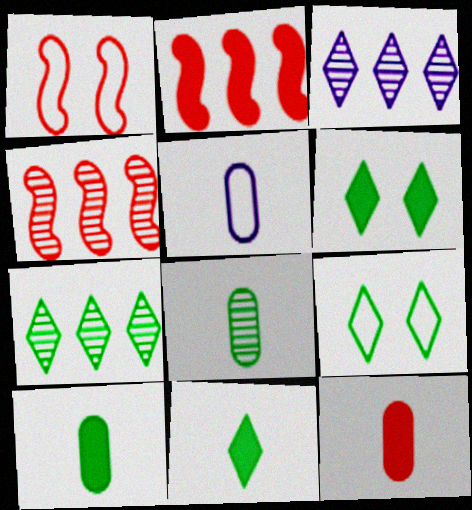[[1, 3, 10], 
[4, 5, 6], 
[5, 8, 12], 
[7, 9, 11]]